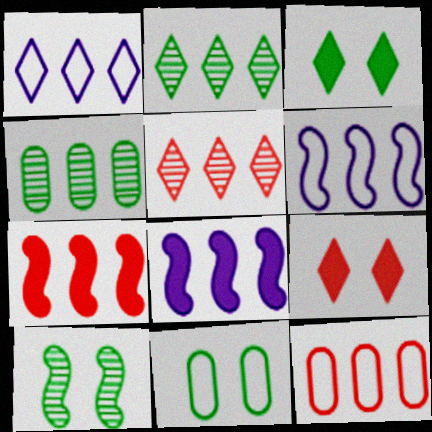[[1, 4, 7], 
[2, 8, 12], 
[3, 10, 11], 
[5, 7, 12]]